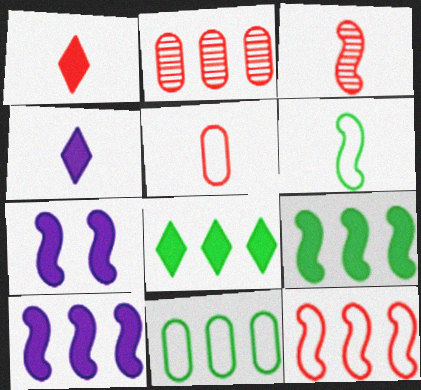[[1, 3, 5]]